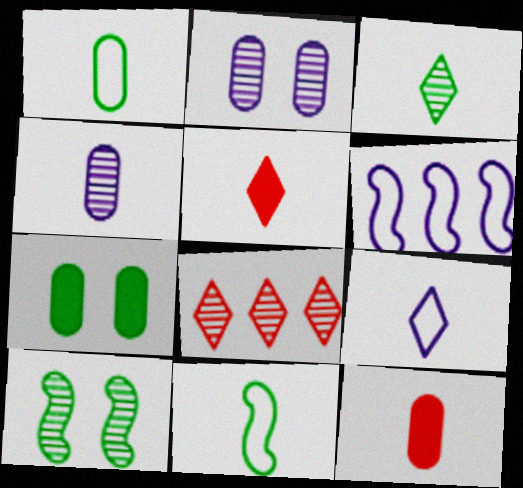[[1, 4, 12], 
[3, 5, 9], 
[4, 5, 11], 
[4, 8, 10]]